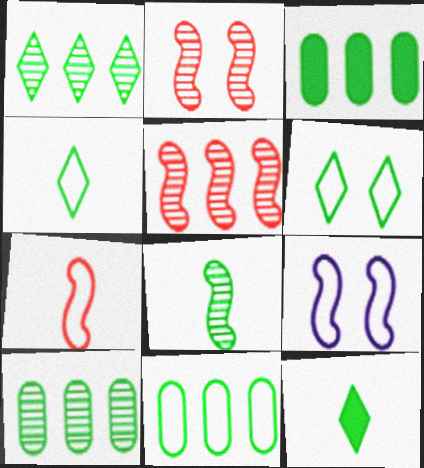[[1, 6, 12], 
[3, 6, 8], 
[3, 10, 11]]